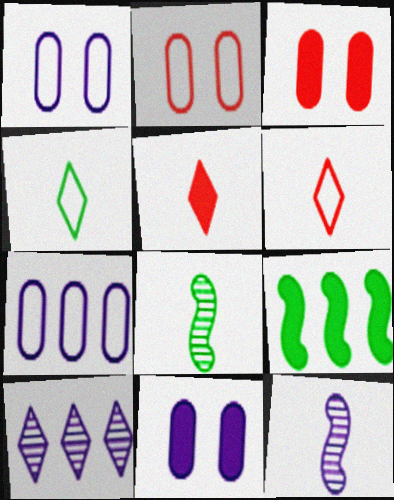[[5, 9, 11]]